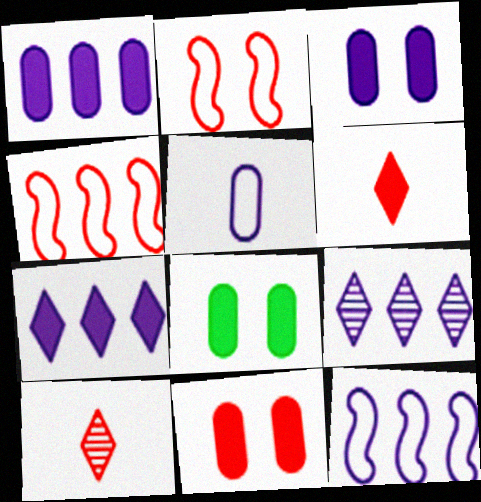[[1, 9, 12], 
[3, 8, 11], 
[4, 10, 11], 
[8, 10, 12]]